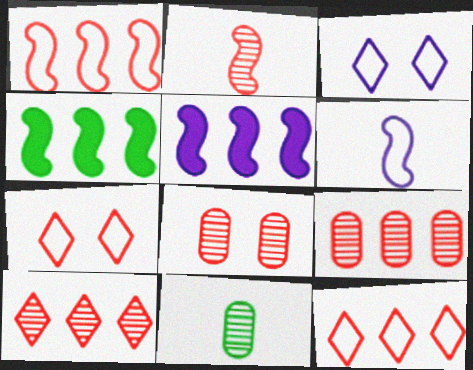[[2, 8, 10], 
[5, 7, 11]]